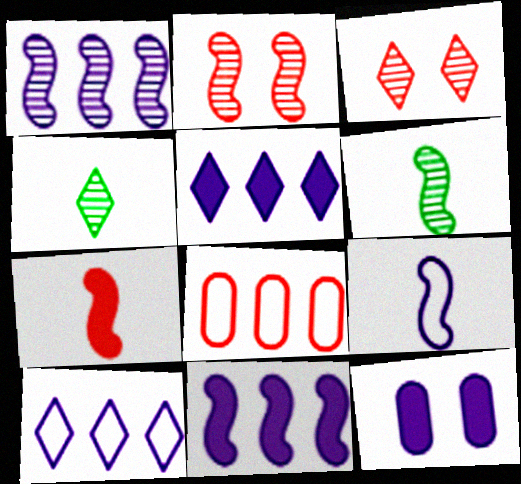[[1, 2, 6], 
[3, 7, 8], 
[6, 7, 9]]